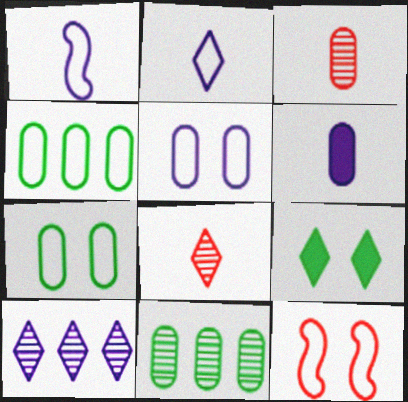[[2, 4, 12]]